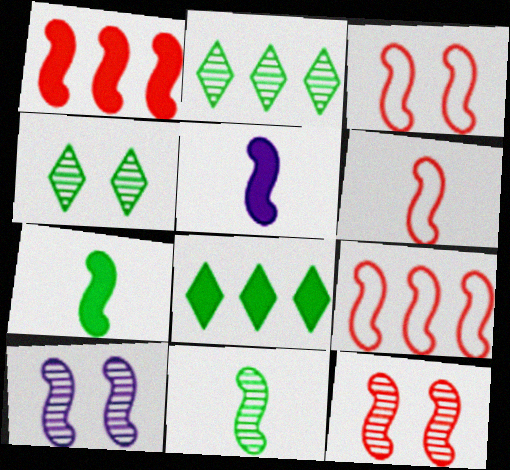[[1, 6, 12], 
[3, 6, 9], 
[5, 6, 11], 
[7, 9, 10]]